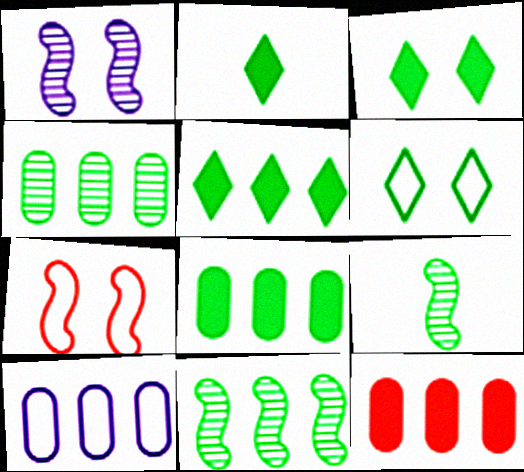[[2, 3, 5], 
[4, 10, 12], 
[6, 8, 9]]